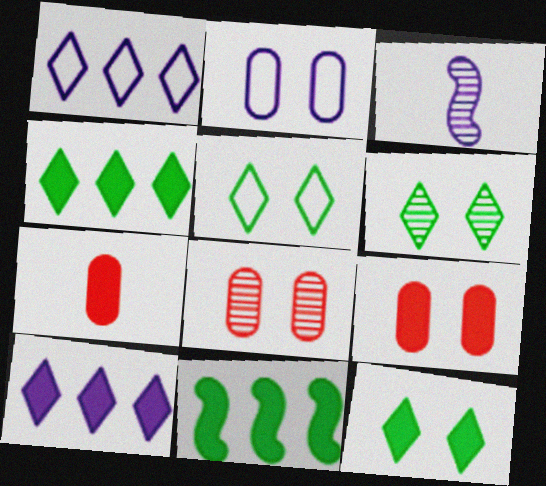[[2, 3, 10], 
[5, 6, 12]]